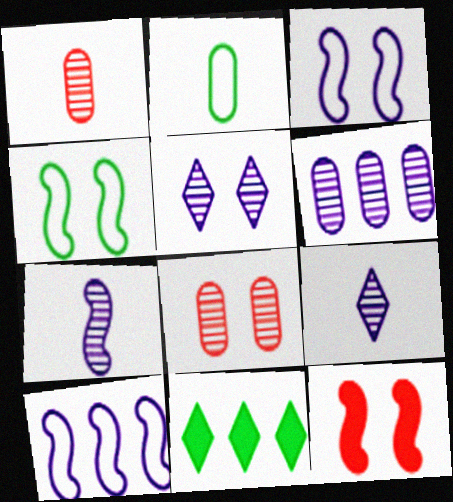[[1, 3, 11], 
[5, 6, 7]]